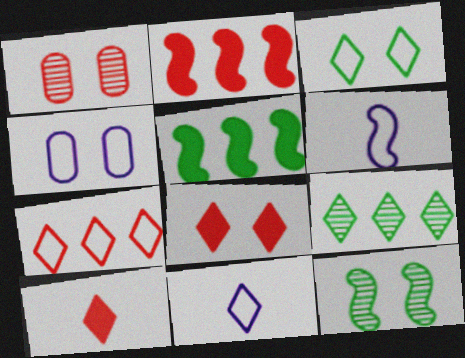[[1, 5, 11], 
[2, 6, 12], 
[3, 7, 11], 
[4, 8, 12], 
[8, 9, 11]]